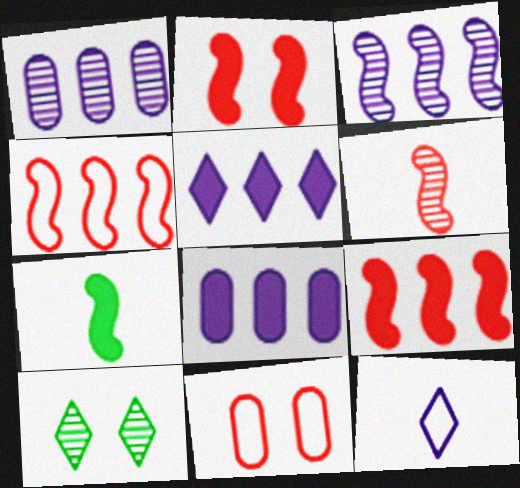[[1, 6, 10], 
[2, 4, 6]]